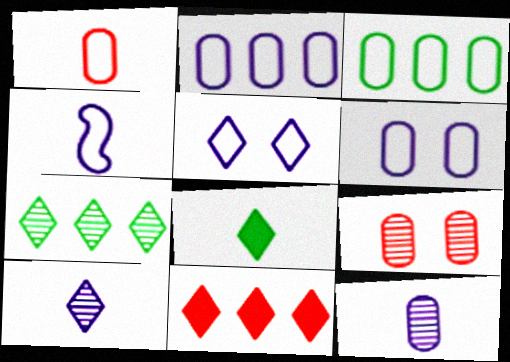[[1, 3, 6], 
[2, 4, 5]]